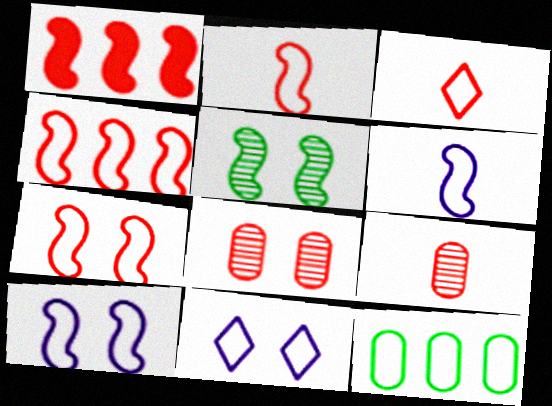[[1, 3, 8], 
[1, 5, 6], 
[2, 4, 7], 
[2, 11, 12], 
[3, 10, 12]]